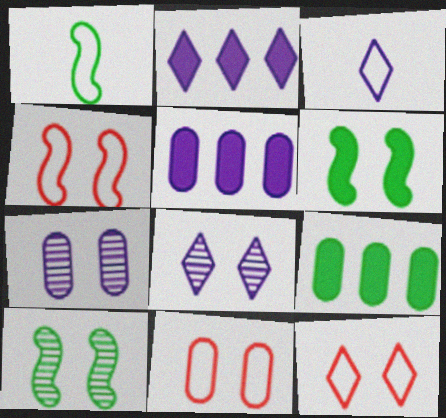[[2, 3, 8], 
[4, 11, 12], 
[6, 7, 12], 
[6, 8, 11]]